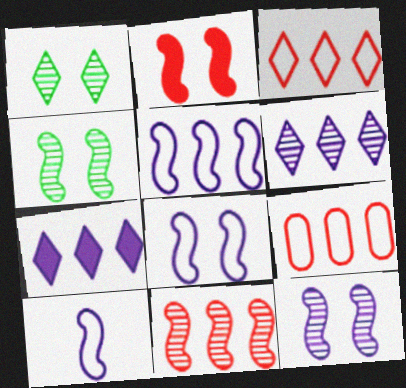[[2, 4, 8], 
[5, 8, 10]]